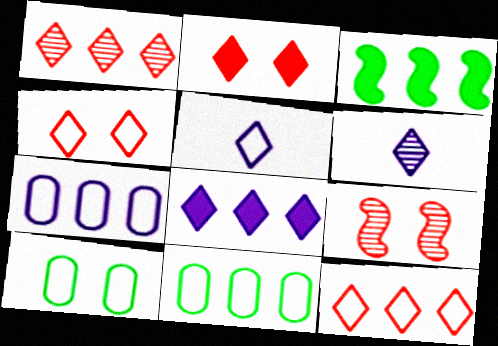[[1, 3, 7]]